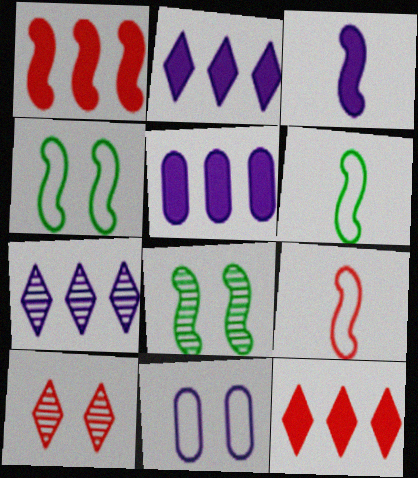[[3, 7, 11], 
[5, 6, 10]]